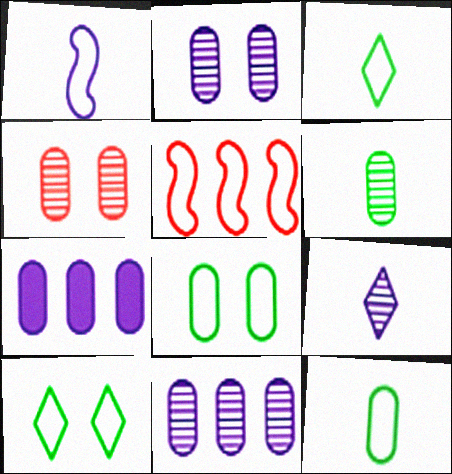[[4, 6, 11], 
[4, 7, 12]]